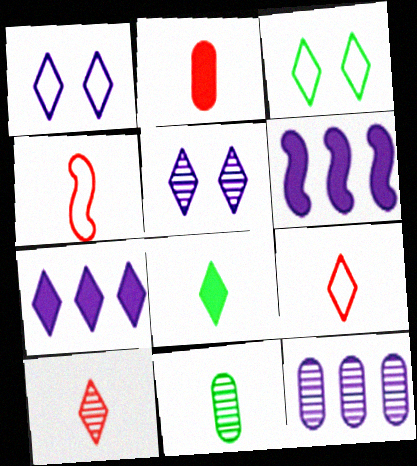[[2, 4, 10], 
[3, 7, 10]]